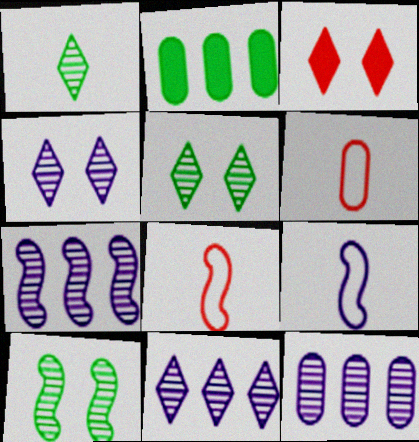[[2, 4, 8], 
[7, 11, 12]]